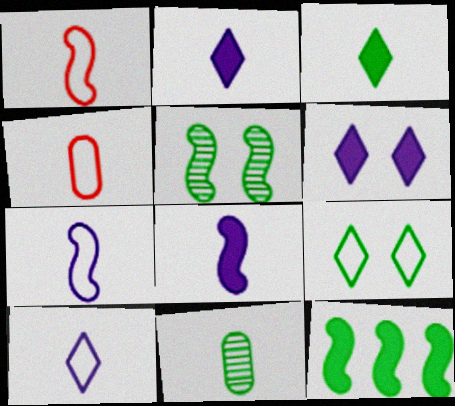[[1, 2, 11], 
[9, 11, 12]]